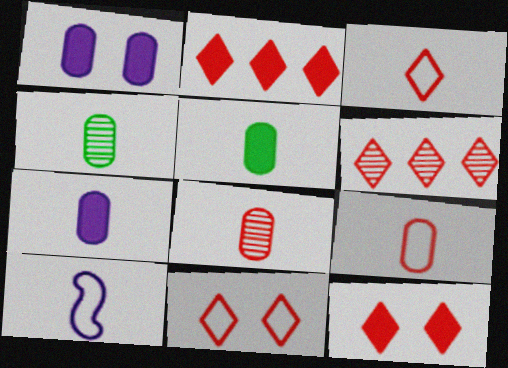[[3, 6, 12], 
[4, 7, 9]]